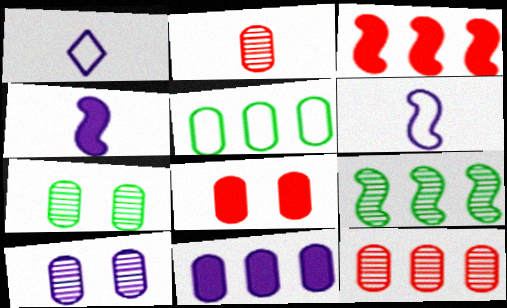[[1, 3, 7], 
[1, 8, 9], 
[5, 11, 12]]